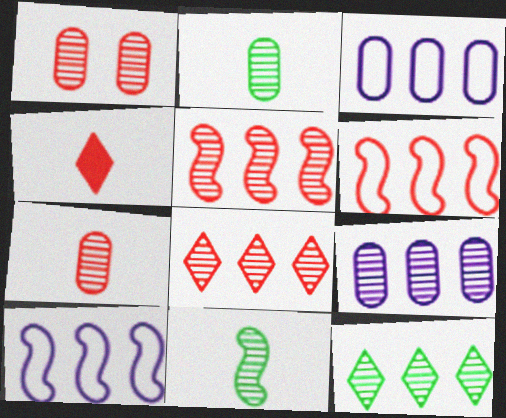[[1, 2, 9], 
[1, 4, 6], 
[5, 9, 12]]